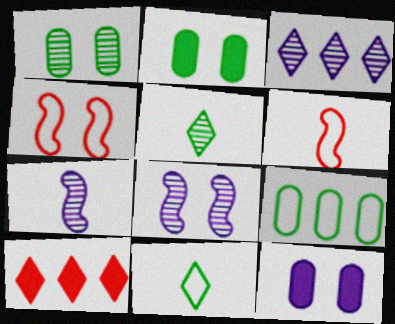[[2, 3, 6]]